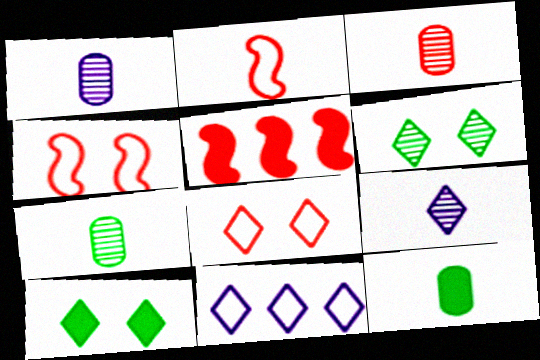[[1, 3, 7], 
[2, 9, 12], 
[3, 5, 8]]